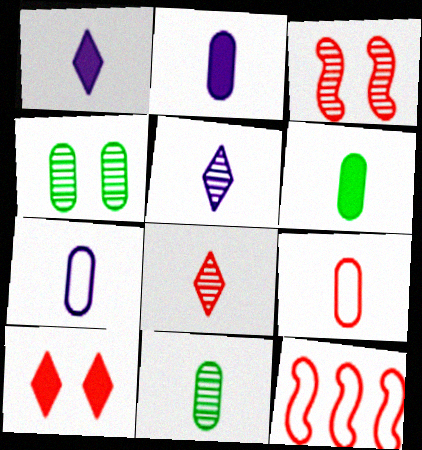[[1, 4, 12], 
[2, 9, 11]]